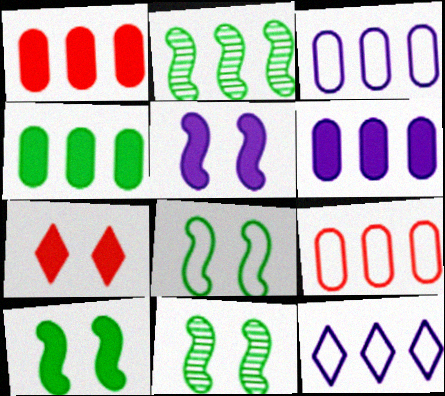[[1, 2, 12], 
[1, 4, 6], 
[8, 10, 11]]